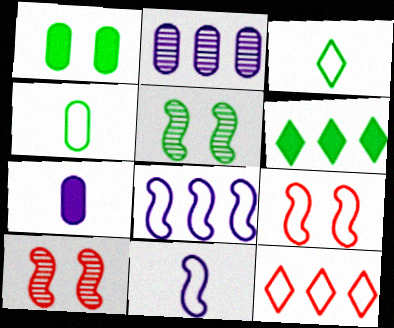[[4, 5, 6], 
[5, 7, 12]]